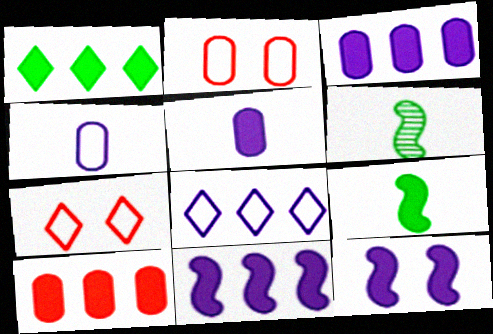[[1, 10, 11], 
[3, 6, 7]]